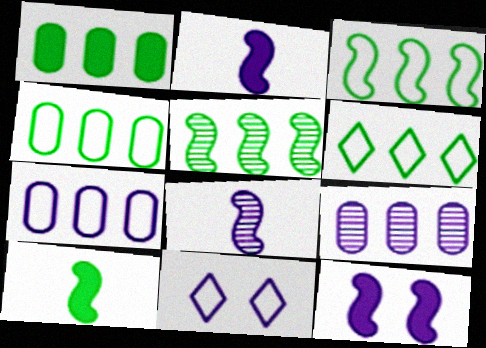[[1, 5, 6], 
[2, 9, 11], 
[3, 4, 6]]